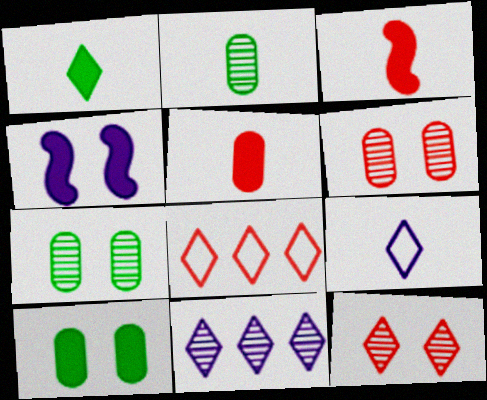[[2, 3, 9], 
[2, 4, 8], 
[3, 6, 8]]